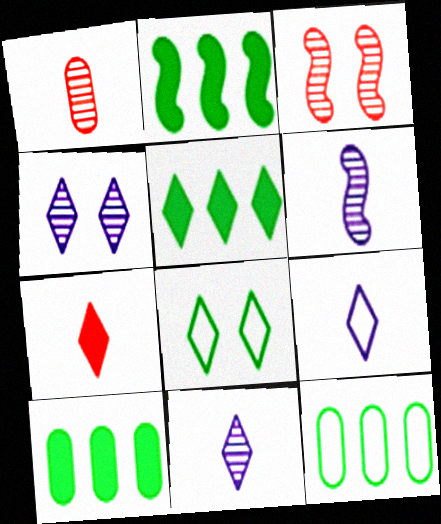[[2, 5, 10], 
[3, 9, 10]]